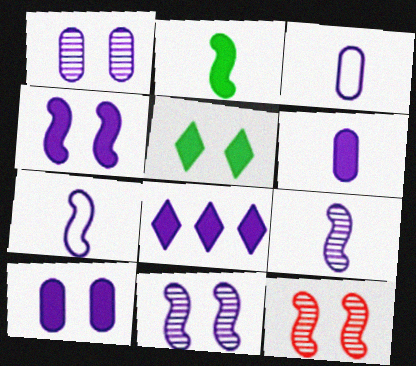[[1, 7, 8], 
[3, 8, 11], 
[4, 6, 8]]